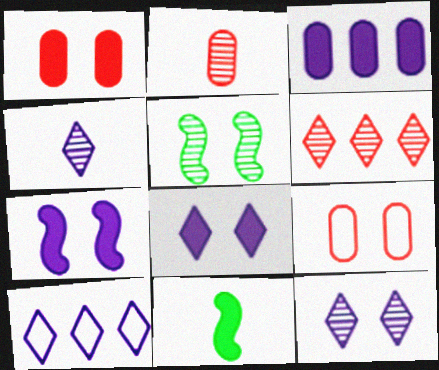[[4, 8, 10], 
[5, 8, 9]]